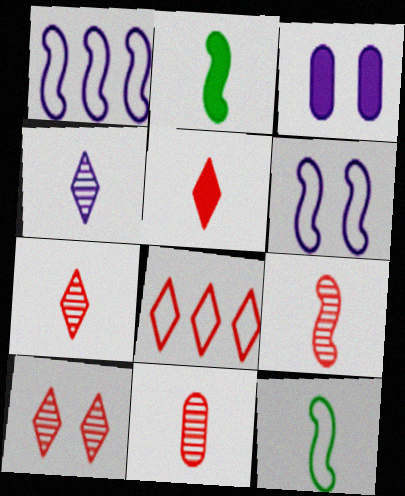[[1, 3, 4], 
[5, 8, 10], 
[7, 9, 11]]